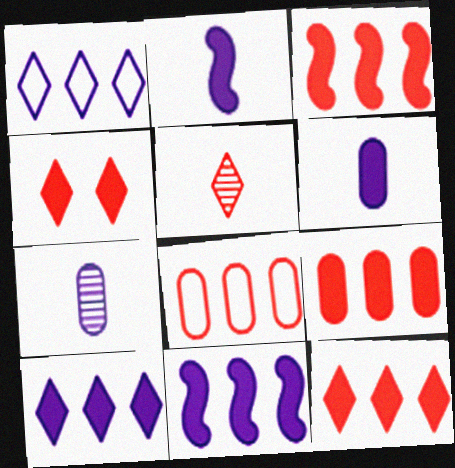[[3, 9, 12]]